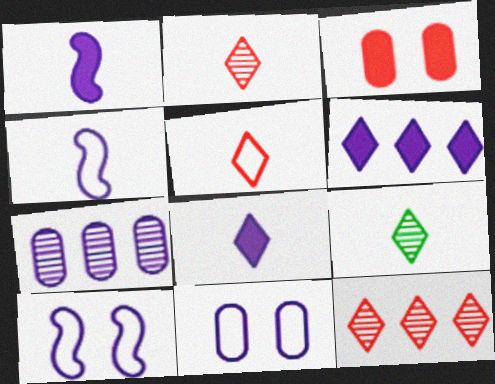[[5, 8, 9], 
[7, 8, 10]]